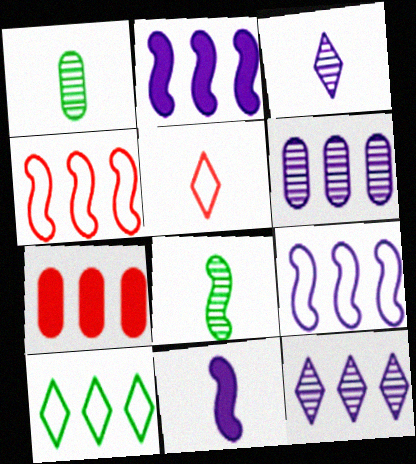[[1, 5, 11]]